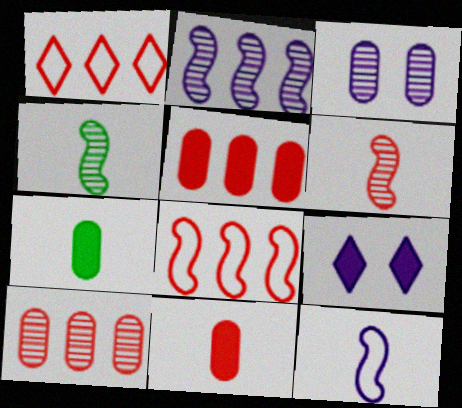[]